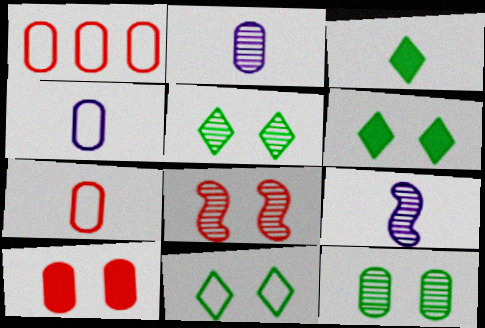[[1, 6, 9], 
[3, 7, 9], 
[5, 6, 11]]